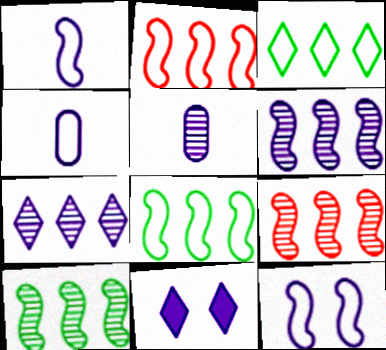[[4, 6, 11], 
[6, 9, 10]]